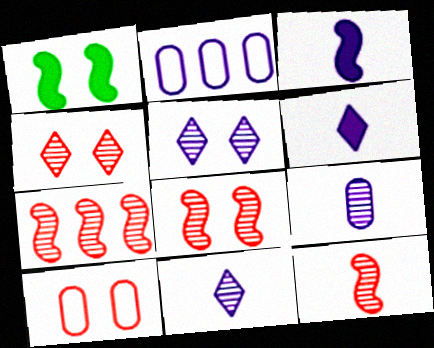[[1, 5, 10], 
[2, 3, 5], 
[7, 8, 12]]